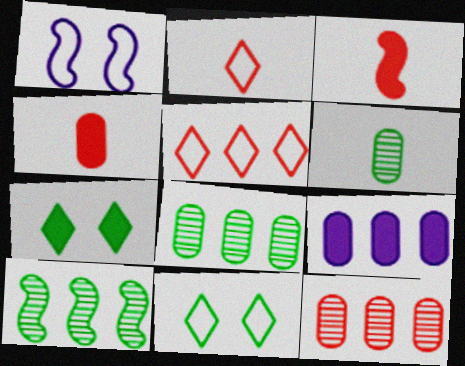[[1, 3, 10], 
[3, 7, 9], 
[5, 9, 10]]